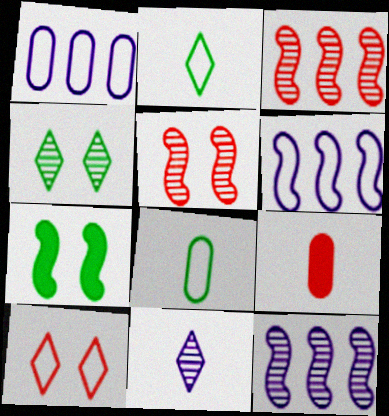[[3, 9, 10], 
[4, 6, 9], 
[6, 8, 10]]